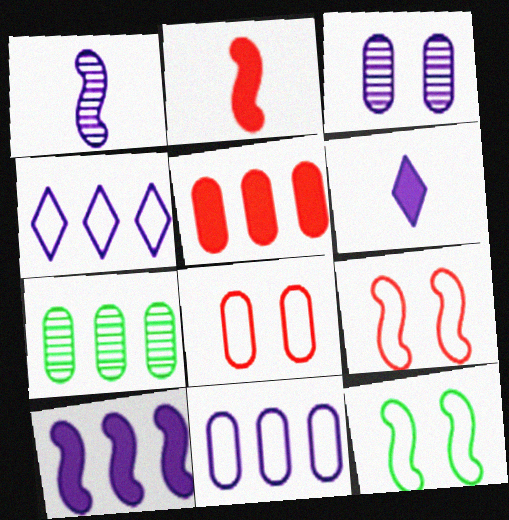[[5, 7, 11], 
[6, 7, 9]]